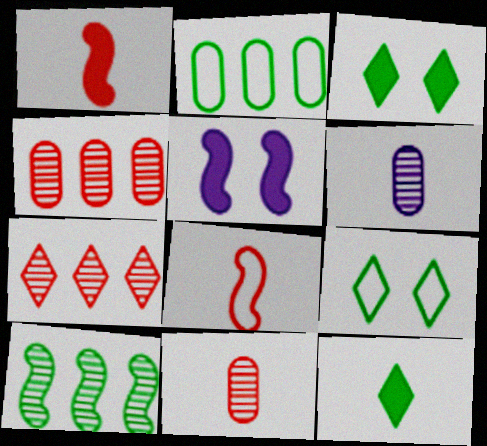[[5, 8, 10], 
[6, 8, 12]]